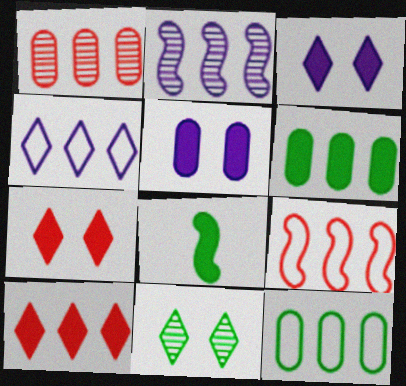[[1, 9, 10], 
[2, 10, 12], 
[4, 9, 12], 
[5, 8, 10], 
[8, 11, 12]]